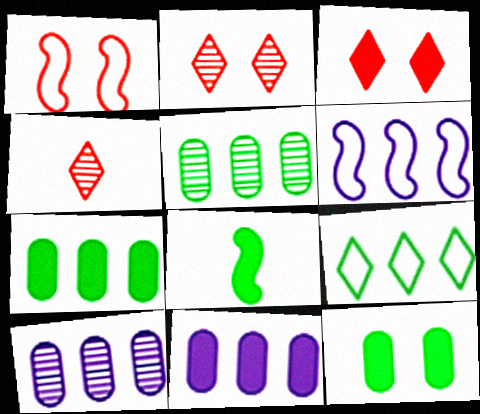[[3, 8, 11], 
[4, 6, 12]]